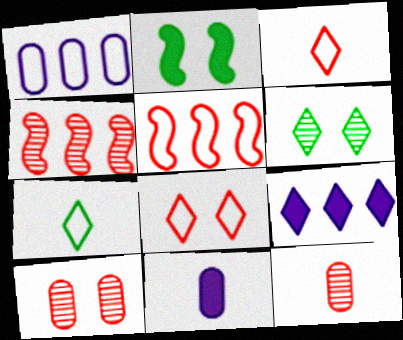[[3, 6, 9], 
[5, 6, 11]]